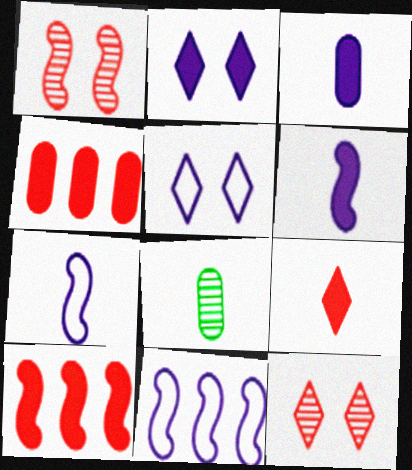[[5, 8, 10], 
[7, 8, 9]]